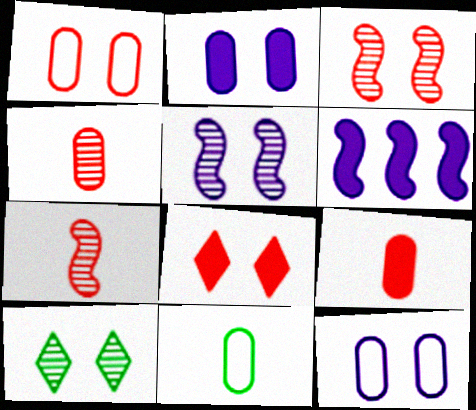[[1, 3, 8]]